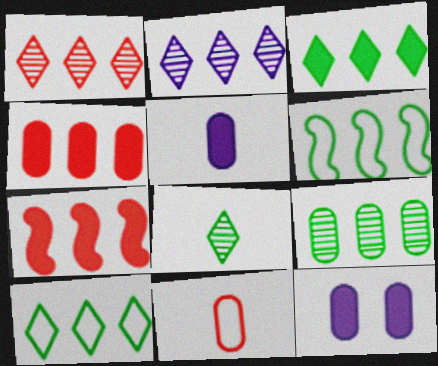[[2, 4, 6], 
[3, 6, 9], 
[9, 11, 12]]